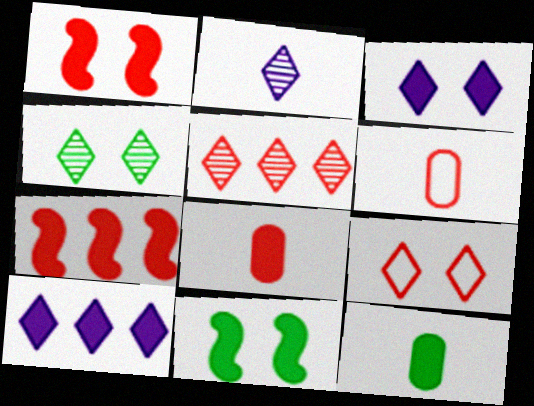[[1, 5, 6], 
[1, 10, 12], 
[2, 4, 5], 
[3, 4, 9], 
[3, 7, 12], 
[8, 10, 11]]